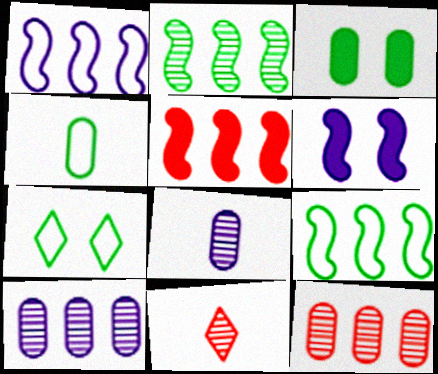[[1, 2, 5], 
[1, 3, 11], 
[4, 7, 9], 
[5, 7, 8]]